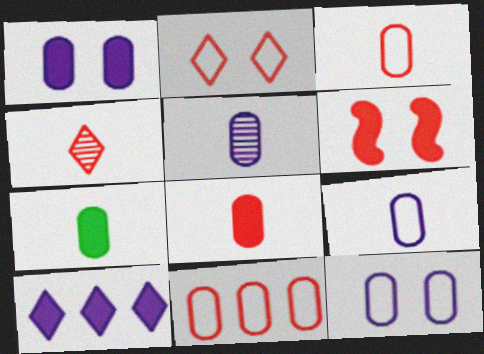[[3, 5, 7], 
[4, 6, 11], 
[6, 7, 10]]